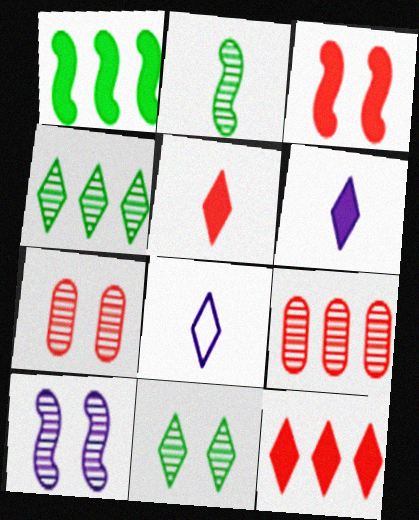[[1, 7, 8], 
[7, 10, 11], 
[8, 11, 12]]